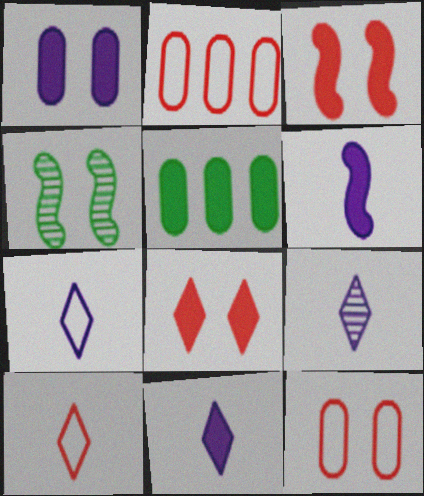[[2, 4, 11], 
[3, 5, 11], 
[5, 6, 8], 
[7, 9, 11]]